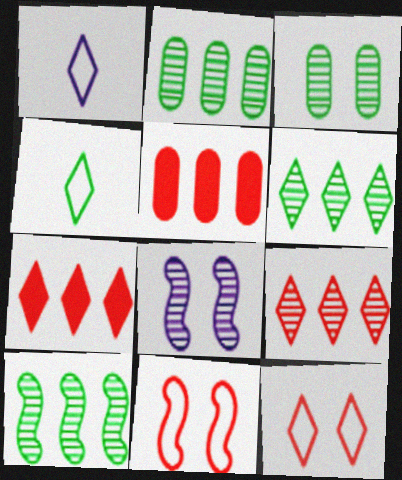[[2, 6, 10], 
[4, 5, 8]]